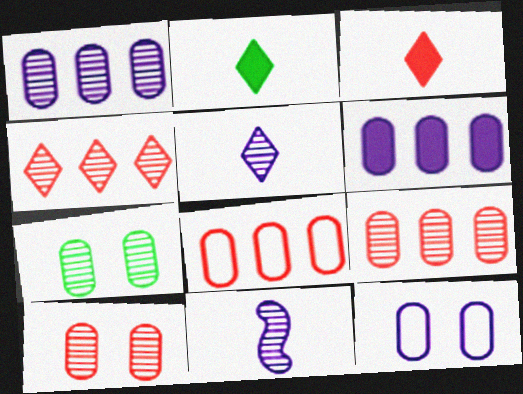[[4, 7, 11]]